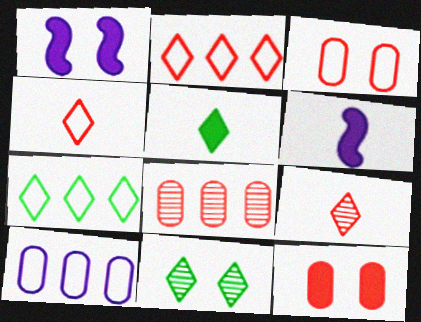[[1, 3, 11], 
[5, 7, 11]]